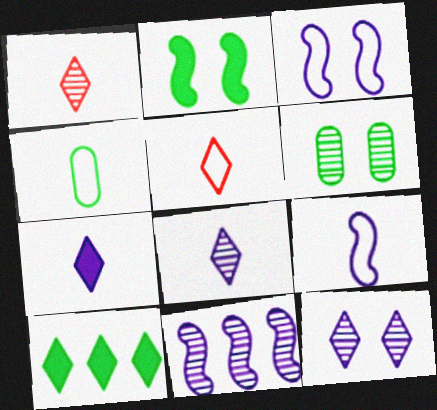[[1, 6, 11], 
[4, 5, 9], 
[5, 10, 12]]